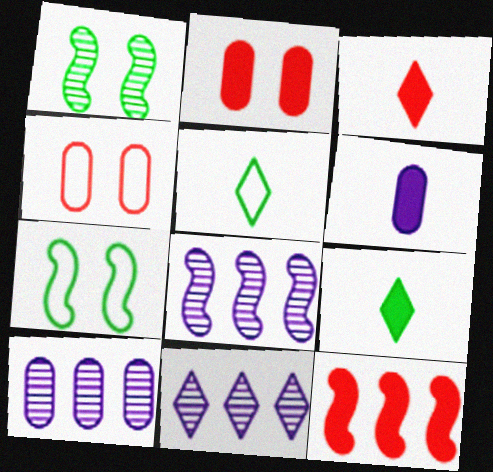[[2, 3, 12], 
[2, 5, 8], 
[3, 7, 10], 
[4, 8, 9], 
[8, 10, 11]]